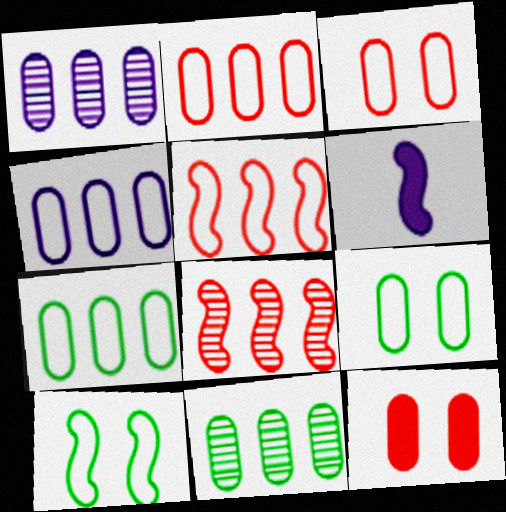[[2, 4, 7], 
[6, 8, 10]]